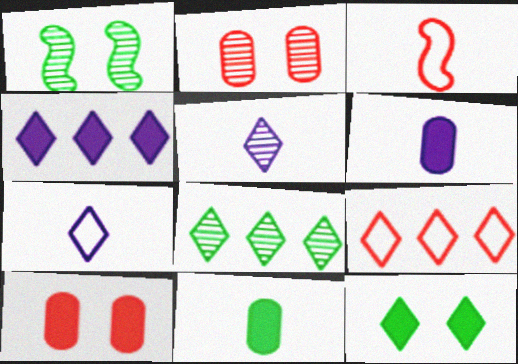[[1, 6, 9], 
[3, 5, 11], 
[4, 8, 9], 
[5, 9, 12]]